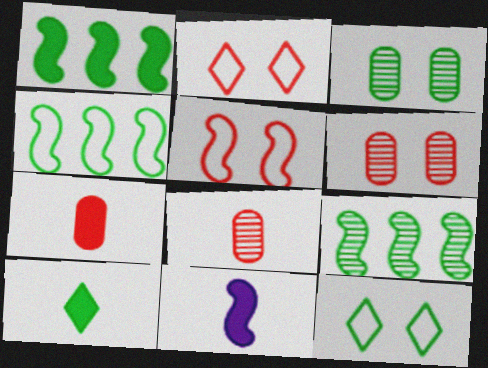[[1, 4, 9], 
[3, 4, 10], 
[5, 9, 11], 
[7, 10, 11]]